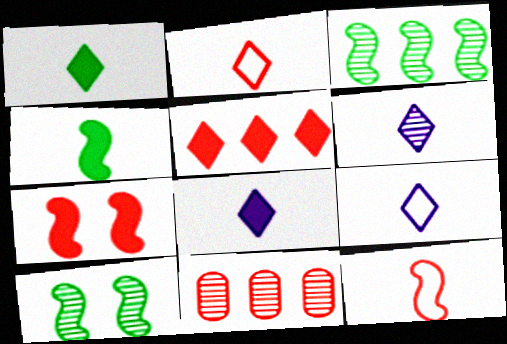[[1, 2, 6], 
[2, 7, 11], 
[6, 8, 9], 
[6, 10, 11]]